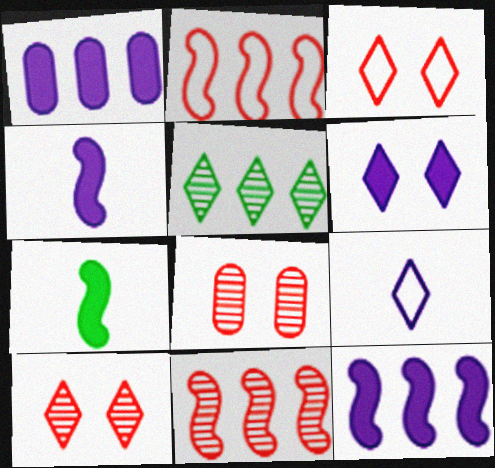[[1, 2, 5], 
[1, 4, 6]]